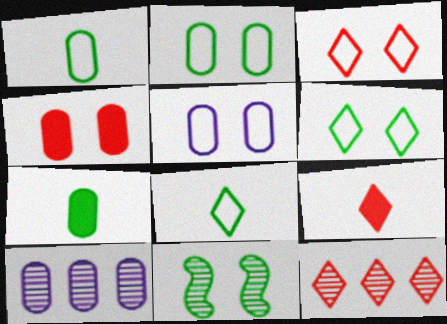[[1, 4, 10], 
[3, 9, 12]]